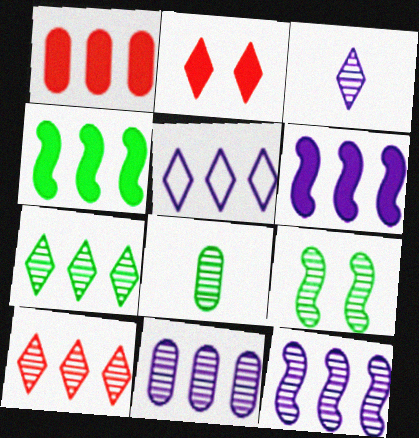[[5, 6, 11], 
[7, 8, 9]]